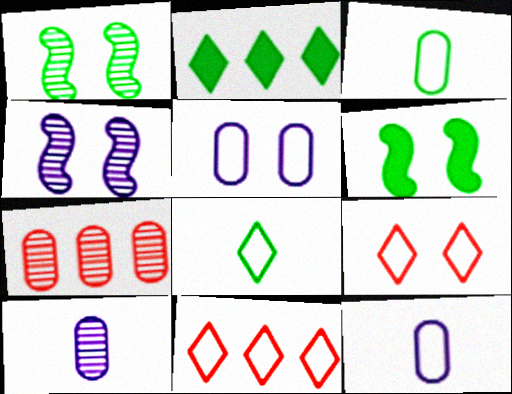[[1, 2, 3], 
[6, 10, 11]]